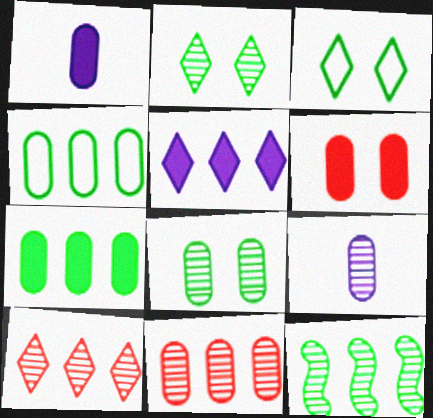[[1, 6, 7], 
[4, 6, 9], 
[8, 9, 11]]